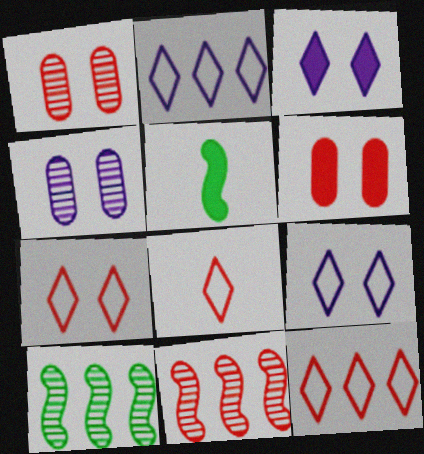[[1, 2, 5], 
[4, 5, 12], 
[6, 8, 11], 
[7, 8, 12]]